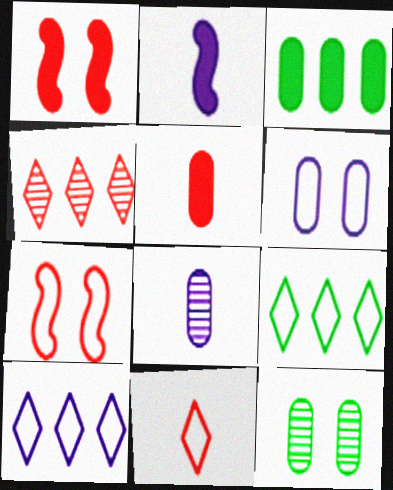[[1, 8, 9], 
[4, 5, 7]]